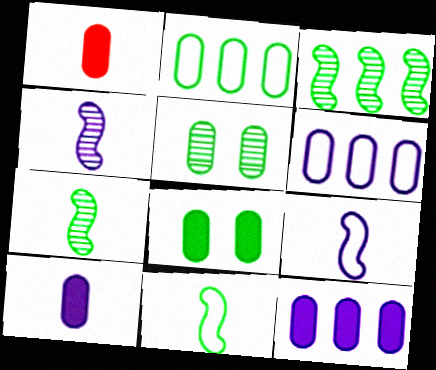[[1, 5, 6], 
[1, 8, 12]]